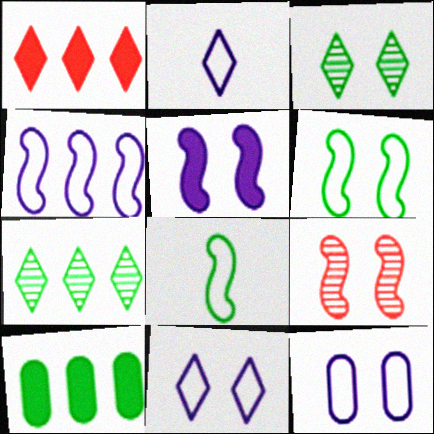[[1, 2, 3], 
[2, 4, 12], 
[2, 9, 10], 
[3, 8, 10], 
[5, 6, 9]]